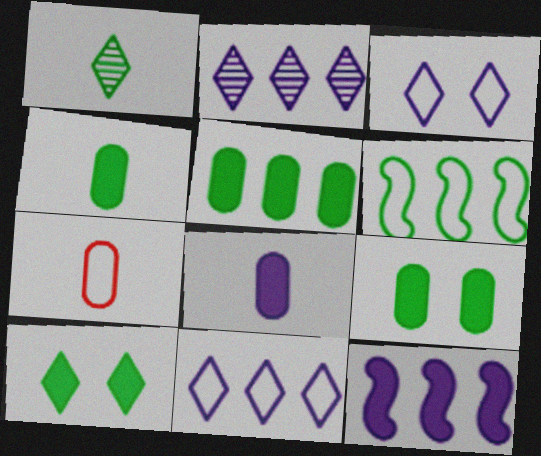[[1, 6, 9], 
[3, 6, 7], 
[4, 5, 9]]